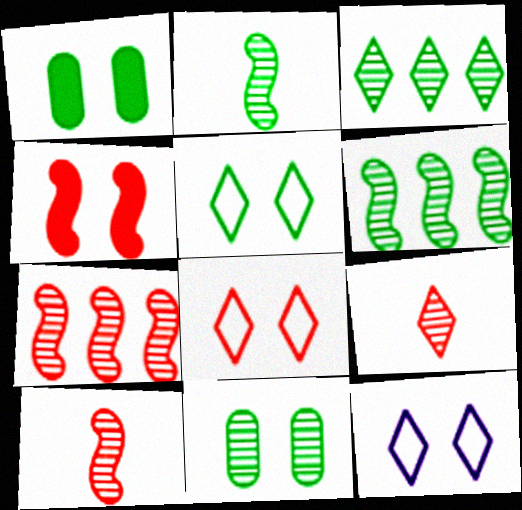[[2, 3, 11], 
[4, 11, 12], 
[5, 8, 12]]